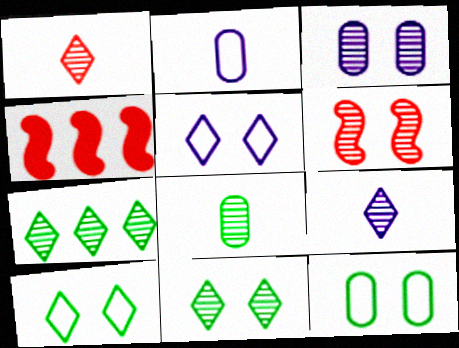[[2, 4, 11], 
[3, 6, 11], 
[4, 5, 8], 
[4, 9, 12]]